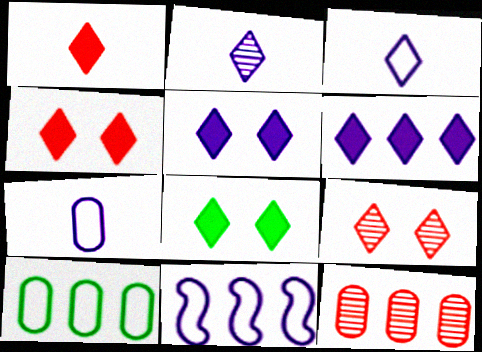[[1, 6, 8], 
[4, 5, 8]]